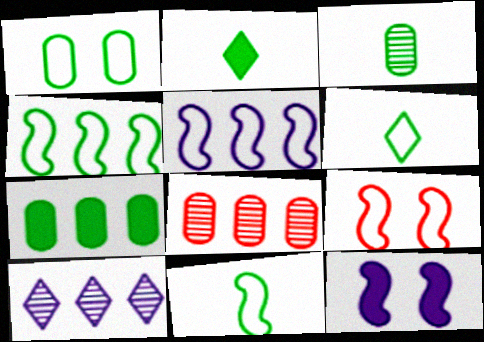[[1, 3, 7], 
[1, 4, 6], 
[2, 3, 11], 
[5, 9, 11], 
[6, 8, 12]]